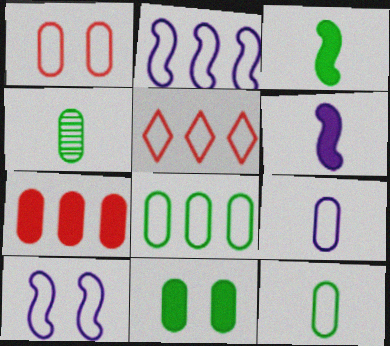[[1, 8, 9], 
[2, 5, 8], 
[4, 8, 11], 
[5, 10, 12]]